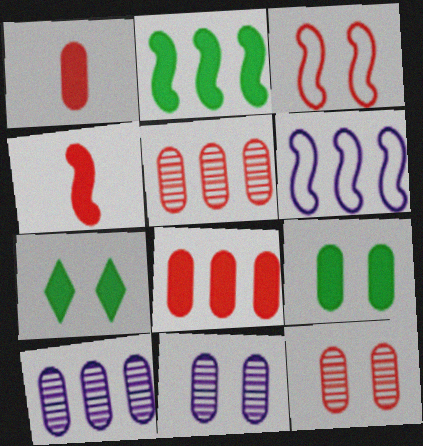[[3, 7, 11]]